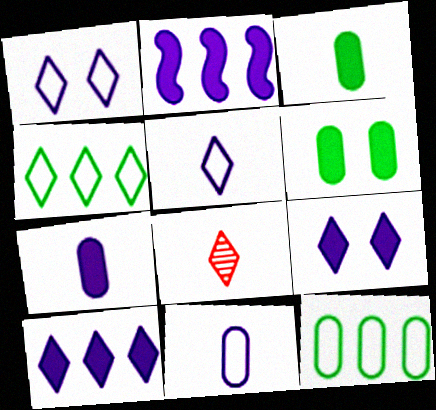[[2, 7, 9], 
[4, 8, 9]]